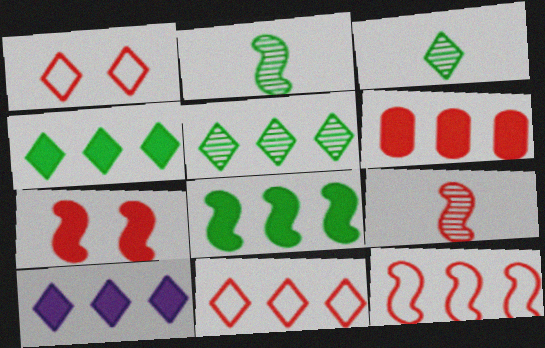[[1, 3, 10], 
[1, 6, 9], 
[5, 10, 11], 
[6, 8, 10], 
[7, 9, 12]]